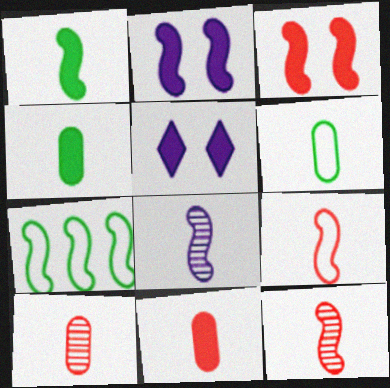[[1, 8, 9], 
[2, 7, 12], 
[3, 7, 8], 
[5, 7, 10]]